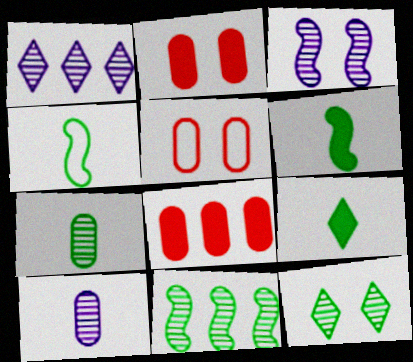[[1, 2, 4], 
[1, 3, 10], 
[1, 5, 6], 
[4, 7, 9], 
[7, 11, 12]]